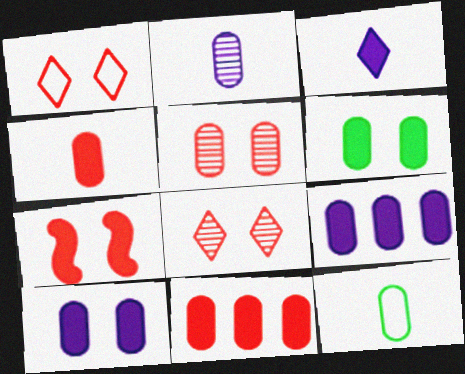[[1, 5, 7], 
[2, 4, 12], 
[4, 6, 9], 
[5, 9, 12]]